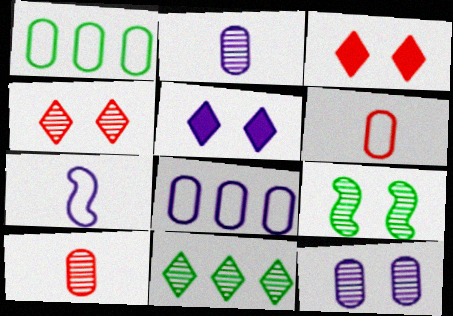[[4, 9, 12]]